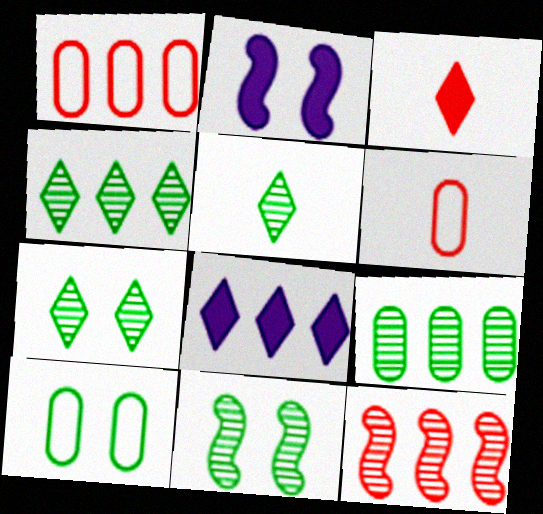[[1, 2, 5], 
[2, 4, 6], 
[4, 5, 7], 
[5, 9, 11], 
[6, 8, 11]]